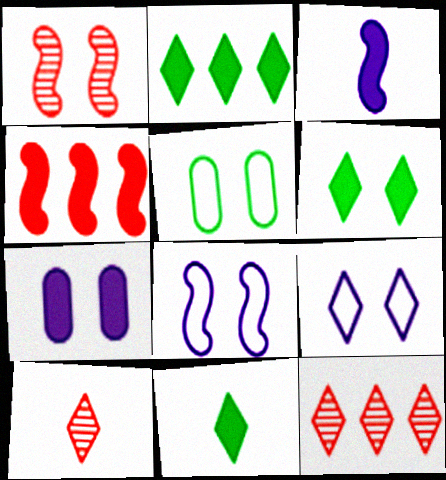[[2, 6, 11], 
[2, 9, 10], 
[3, 5, 12], 
[4, 7, 11], 
[9, 11, 12]]